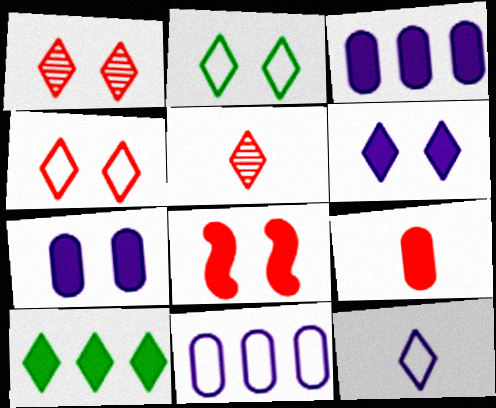[[1, 2, 6], 
[1, 10, 12]]